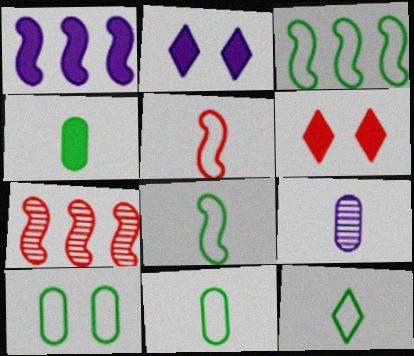[[1, 3, 7], 
[1, 4, 6], 
[2, 7, 11], 
[3, 6, 9], 
[3, 10, 12], 
[8, 11, 12]]